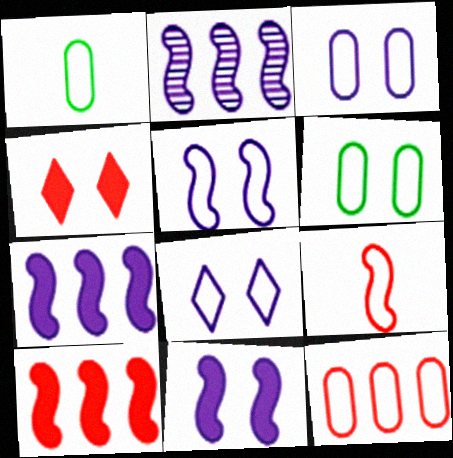[[1, 2, 4], 
[1, 3, 12], 
[3, 5, 8]]